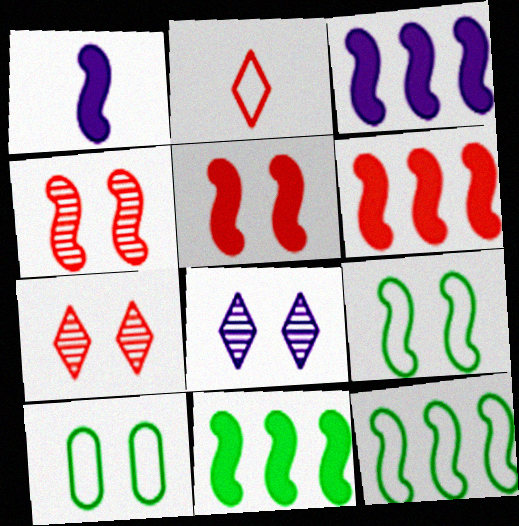[[1, 4, 12], 
[1, 5, 11], 
[3, 6, 11], 
[5, 8, 10]]